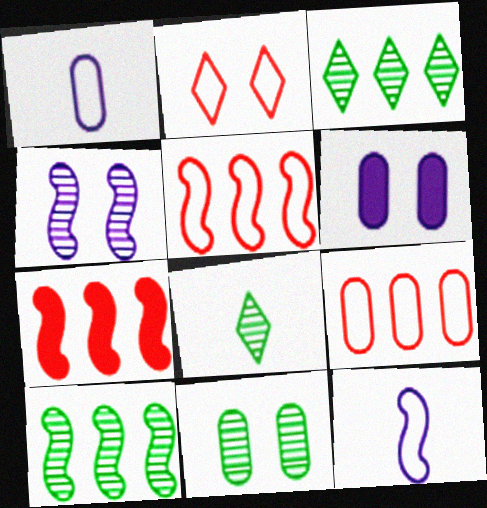[[5, 6, 8], 
[8, 10, 11]]